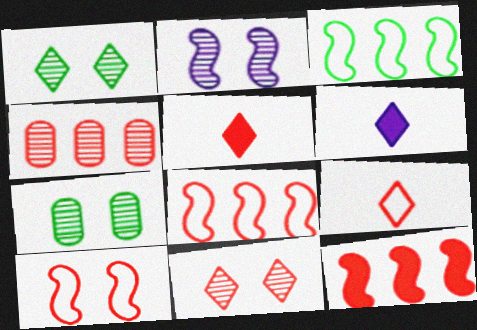[[2, 7, 11], 
[4, 5, 10], 
[6, 7, 8]]